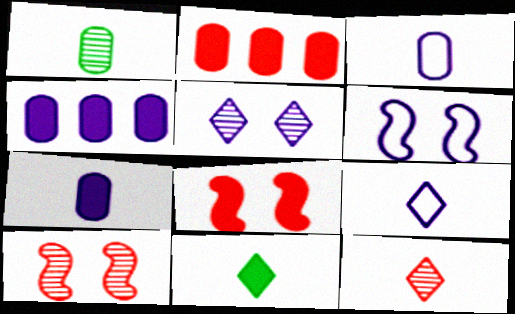[[4, 8, 11], 
[9, 11, 12]]